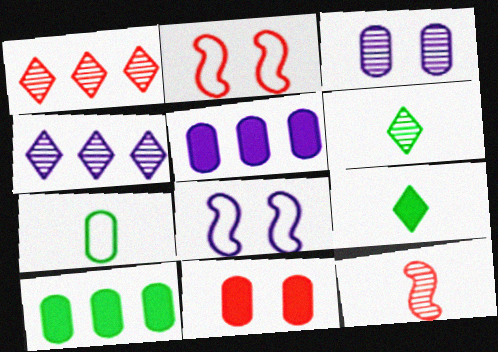[[2, 5, 6]]